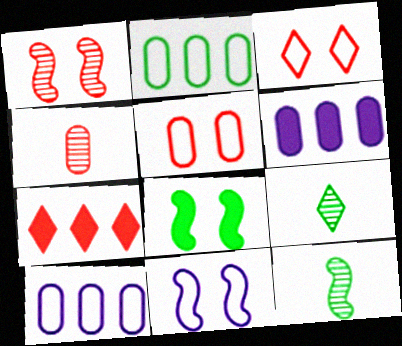[[1, 8, 11], 
[2, 8, 9], 
[3, 6, 12]]